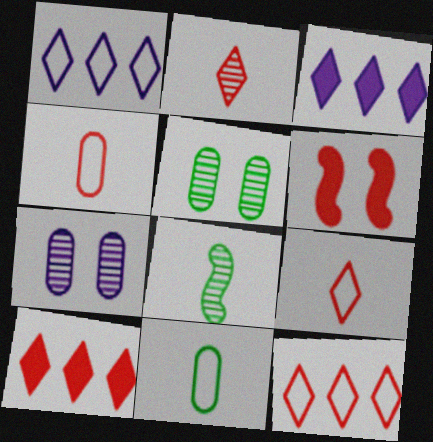[]